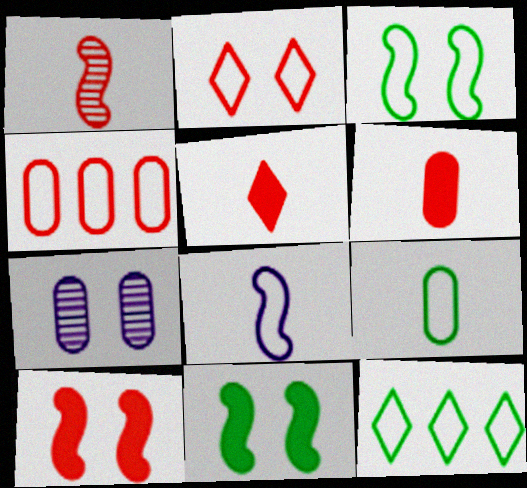[[2, 7, 11], 
[3, 9, 12]]